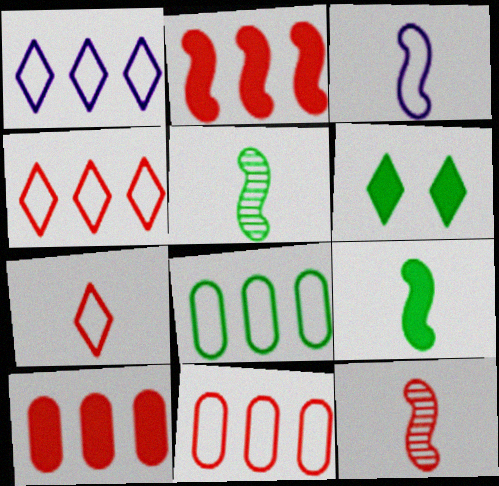[[3, 9, 12], 
[5, 6, 8]]